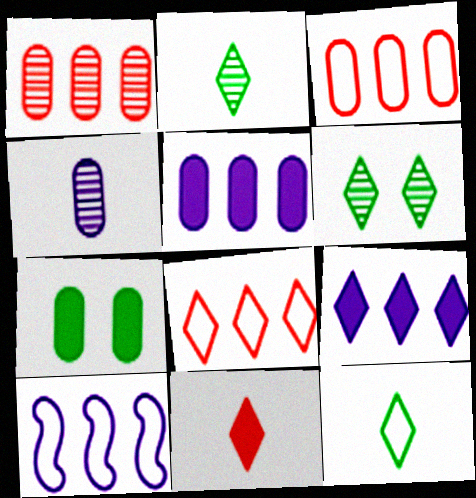[[3, 4, 7]]